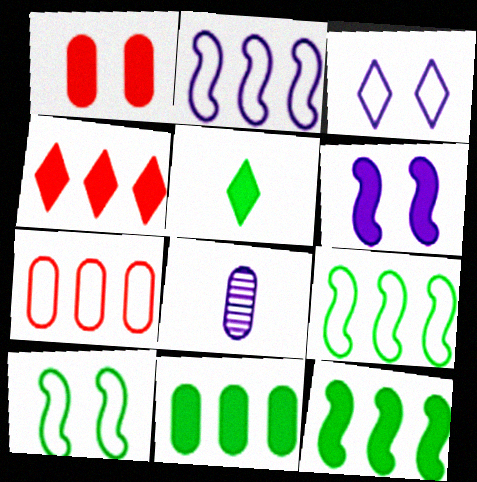[[4, 8, 10]]